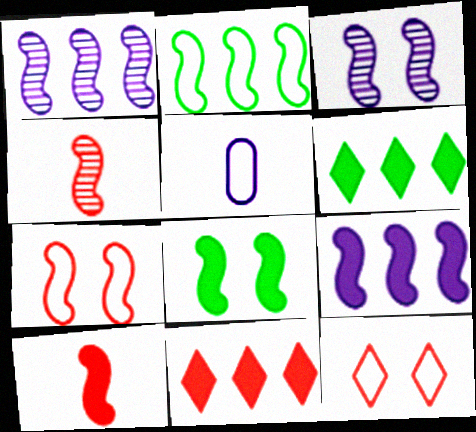[[2, 3, 10], 
[2, 5, 12], 
[3, 7, 8], 
[8, 9, 10]]